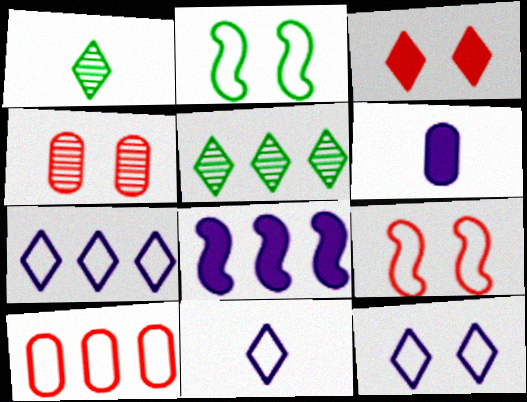[[1, 3, 7], 
[2, 10, 11], 
[3, 4, 9], 
[3, 5, 11], 
[5, 6, 9], 
[5, 8, 10], 
[7, 11, 12]]